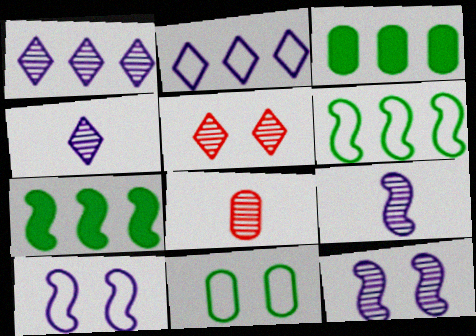[]